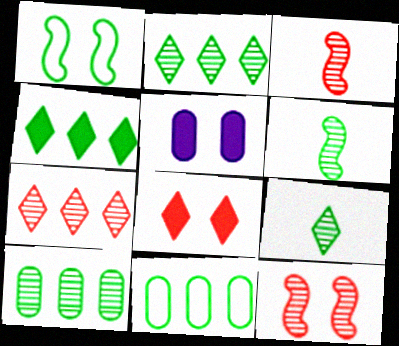[]